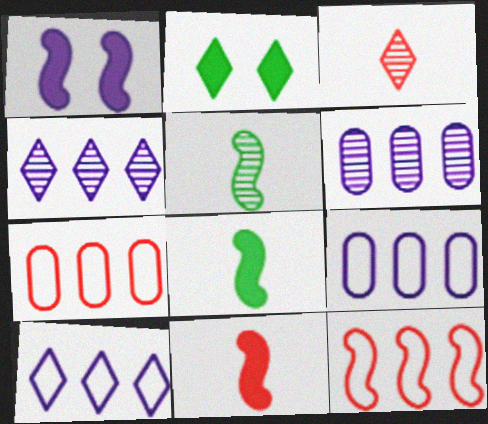[[1, 5, 12], 
[2, 3, 10]]